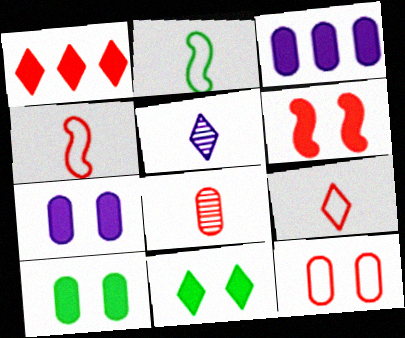[[6, 7, 11]]